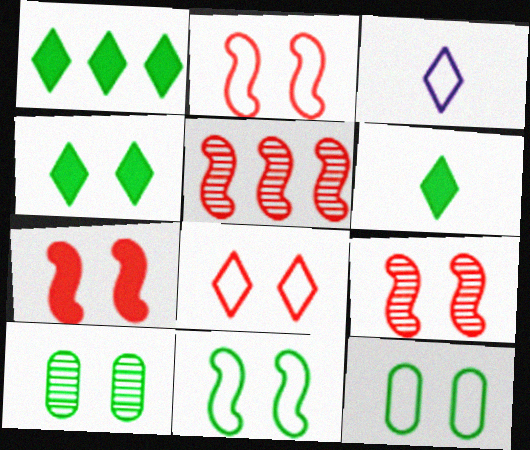[[1, 4, 6], 
[2, 7, 9], 
[4, 10, 11]]